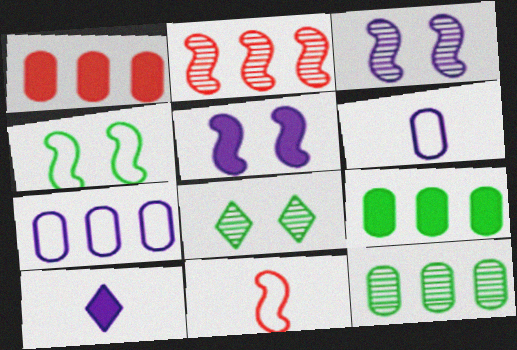[[1, 7, 12], 
[3, 7, 10]]